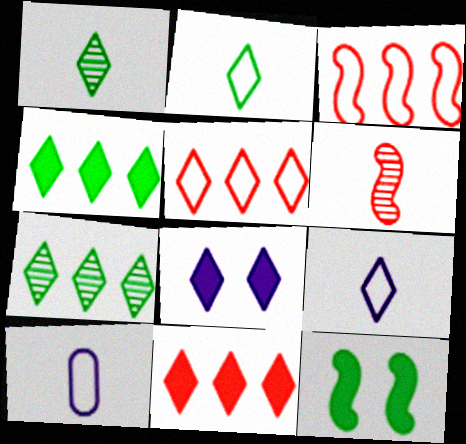[[1, 5, 8]]